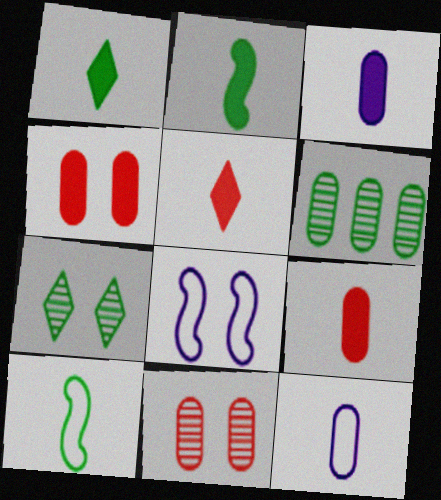[[2, 3, 5], 
[4, 6, 12], 
[4, 7, 8], 
[5, 6, 8]]